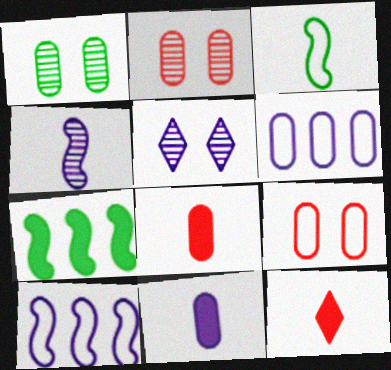[[1, 6, 8], 
[1, 10, 12], 
[5, 10, 11]]